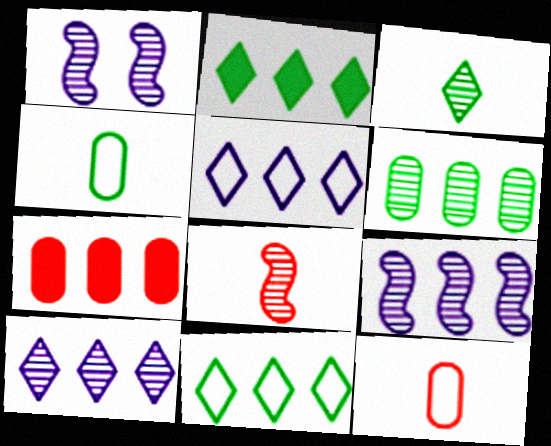[[1, 2, 12], 
[7, 9, 11]]